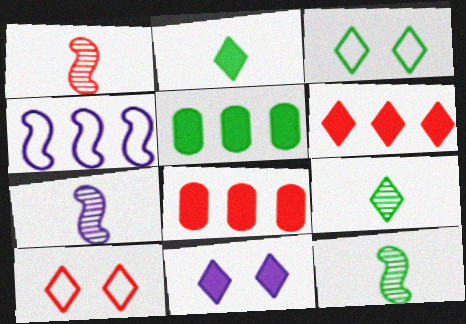[[1, 7, 12], 
[1, 8, 10], 
[2, 6, 11], 
[3, 5, 12], 
[3, 7, 8], 
[5, 7, 10]]